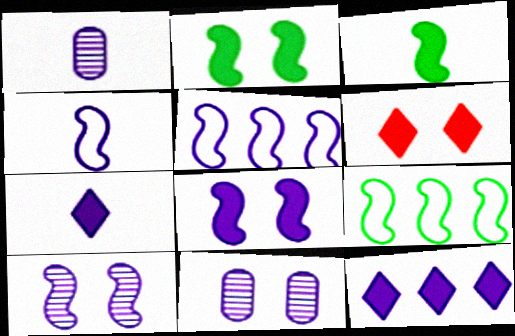[[1, 4, 7], 
[1, 6, 9], 
[4, 11, 12], 
[5, 7, 11]]